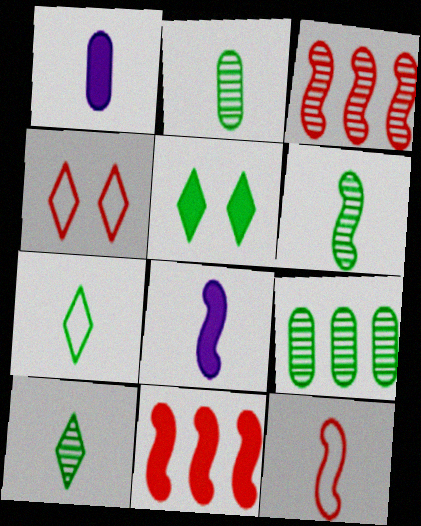[[1, 5, 11], 
[1, 10, 12], 
[2, 6, 10], 
[4, 8, 9], 
[6, 8, 12]]